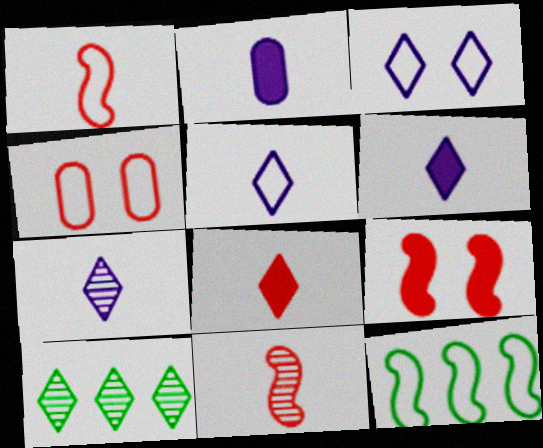[[3, 8, 10], 
[4, 5, 12], 
[5, 6, 7]]